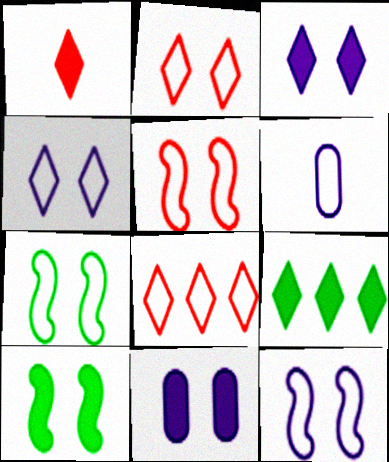[[1, 3, 9], 
[5, 7, 12], 
[6, 7, 8]]